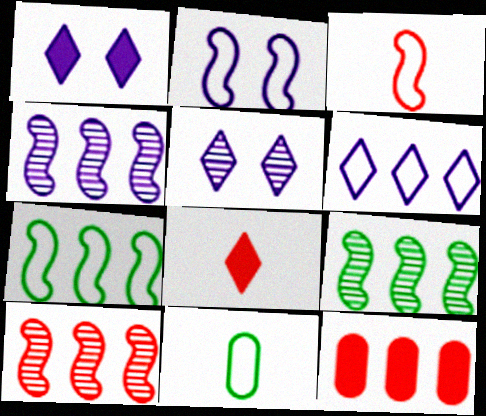[[1, 10, 11], 
[2, 3, 7], 
[4, 9, 10], 
[6, 9, 12]]